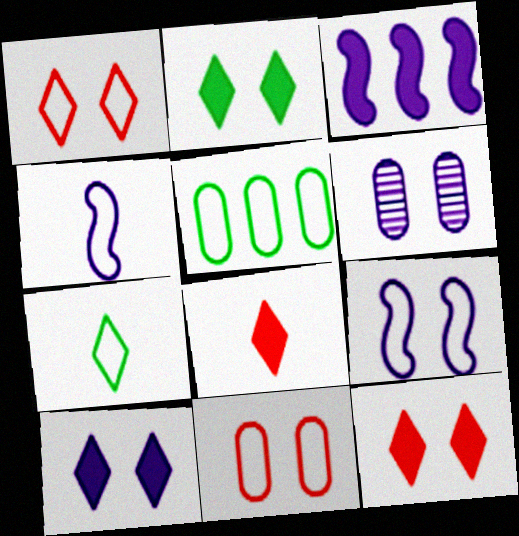[[1, 4, 5], 
[2, 10, 12], 
[6, 9, 10]]